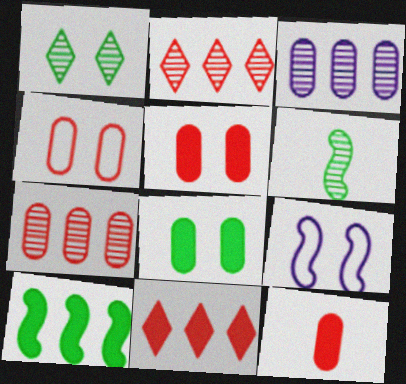[[1, 5, 9], 
[4, 7, 12]]